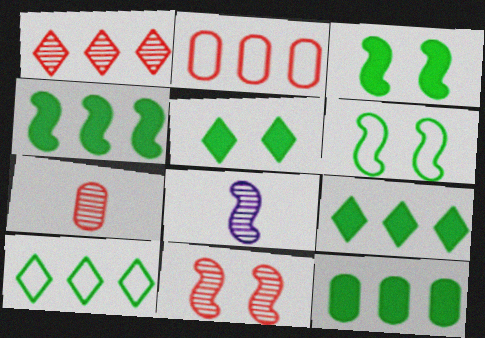[[1, 7, 11], 
[2, 5, 8], 
[4, 9, 12]]